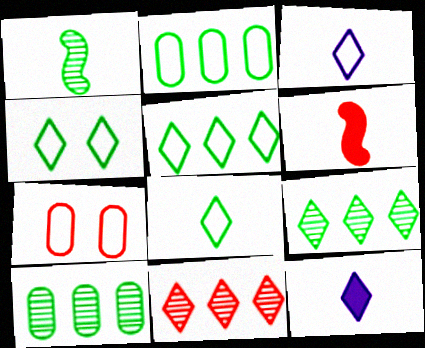[[4, 5, 8], 
[4, 11, 12], 
[6, 7, 11]]